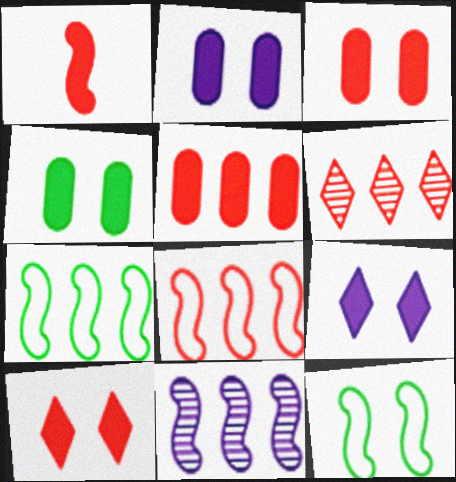[[1, 5, 10], 
[1, 11, 12], 
[2, 3, 4], 
[5, 6, 8]]